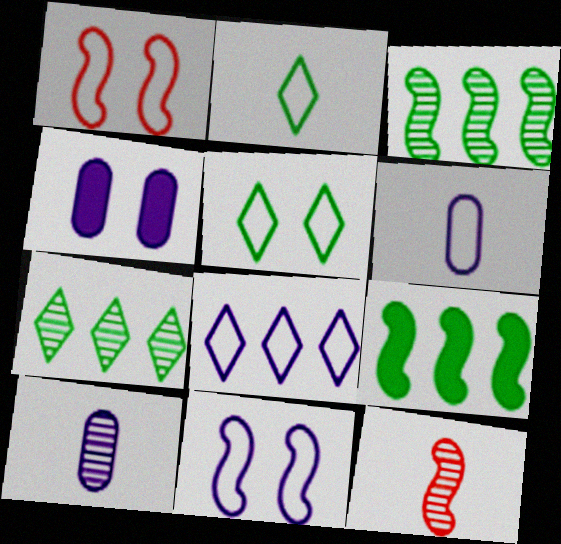[[6, 8, 11], 
[9, 11, 12]]